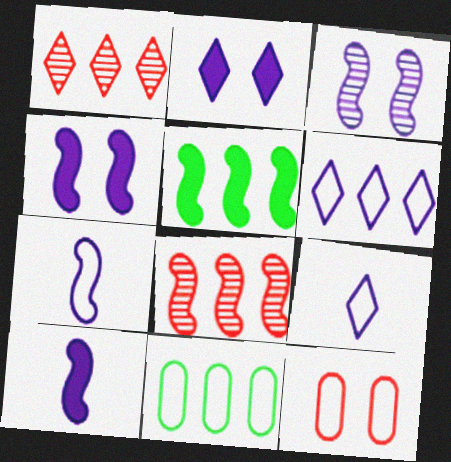[]